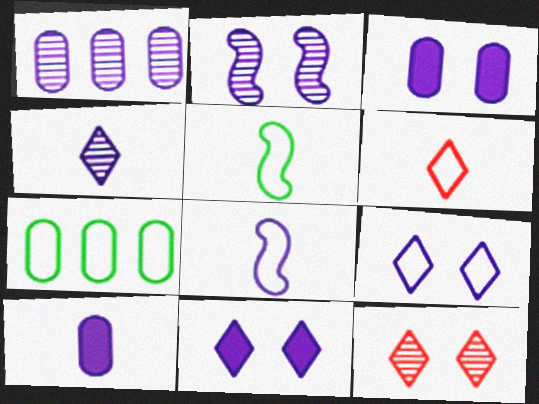[[1, 2, 4], 
[1, 8, 11], 
[2, 3, 9], 
[4, 8, 10]]